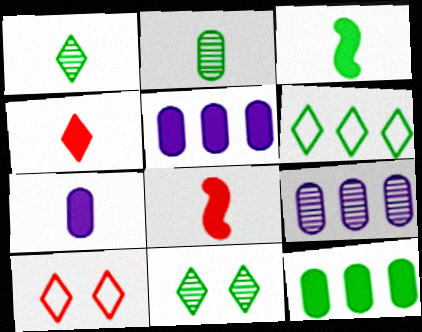[[3, 4, 7], 
[3, 9, 10]]